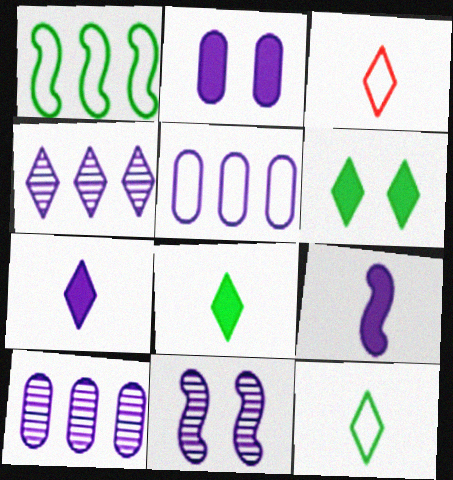[[3, 4, 6], 
[5, 7, 11]]